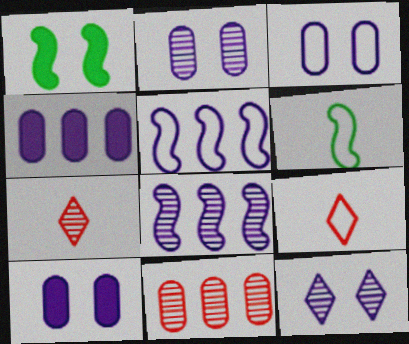[[2, 3, 10]]